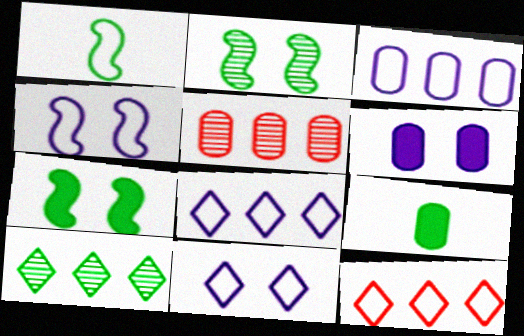[]